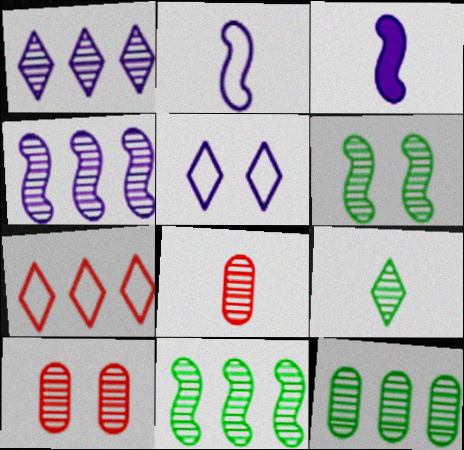[[1, 6, 8], 
[4, 9, 10], 
[6, 9, 12]]